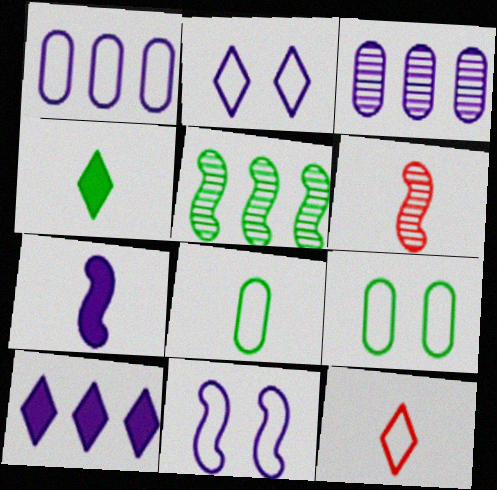[[2, 3, 7], 
[4, 5, 9], 
[6, 9, 10]]